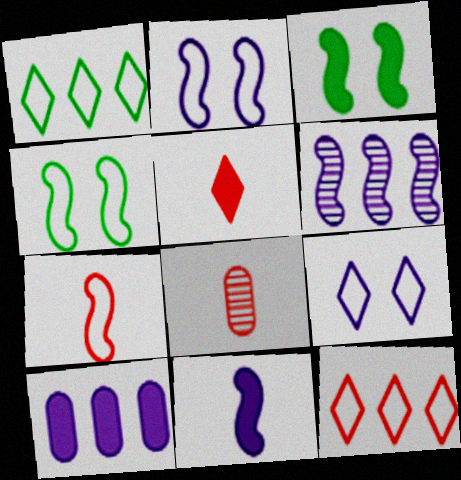[[2, 6, 11], 
[3, 5, 10], 
[3, 6, 7], 
[5, 7, 8]]